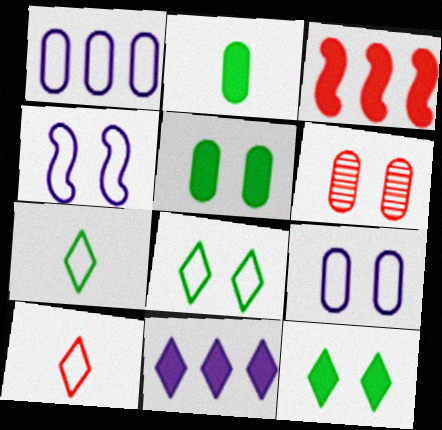[[1, 2, 6], 
[3, 6, 10], 
[4, 6, 12], 
[5, 6, 9]]